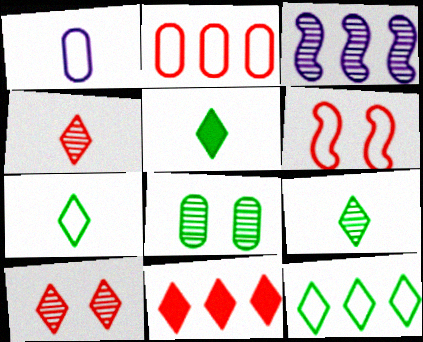[[1, 6, 12], 
[3, 4, 8], 
[5, 7, 9]]